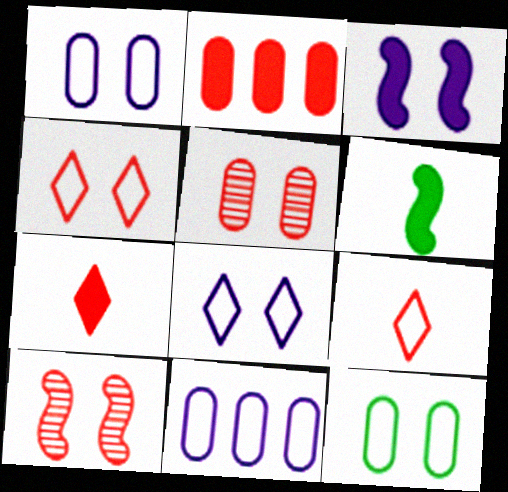[[2, 9, 10]]